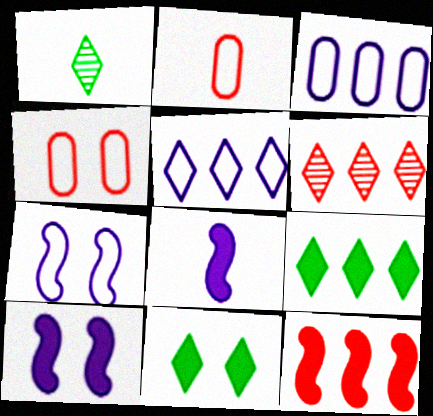[[1, 2, 8], 
[5, 6, 9]]